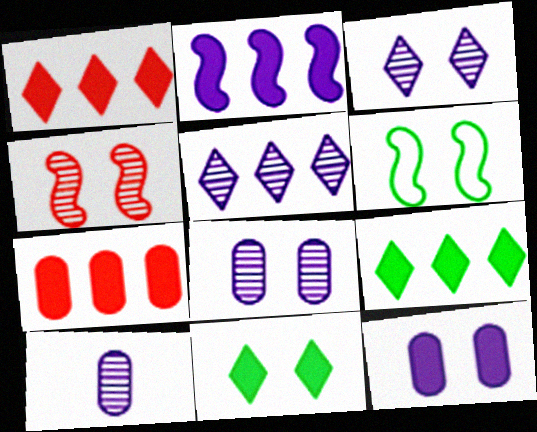[[1, 6, 10], 
[2, 7, 9]]